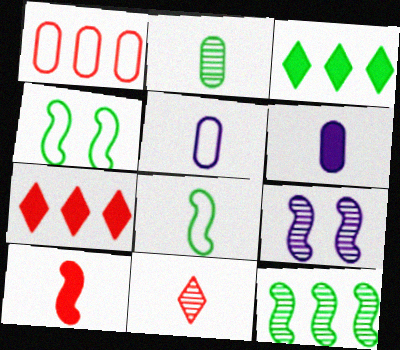[[2, 3, 4], 
[6, 8, 11]]